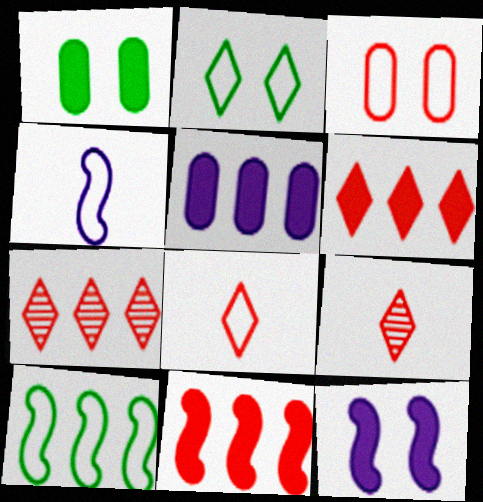[[1, 4, 7], 
[3, 9, 11], 
[5, 7, 10]]